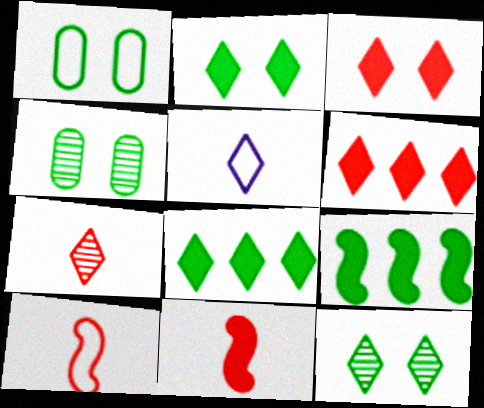[[5, 6, 12]]